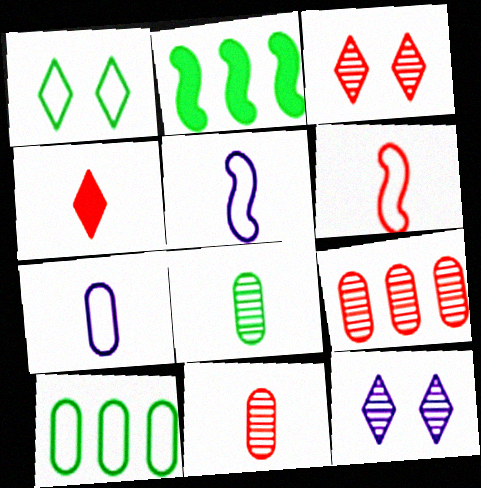[[1, 2, 8], 
[2, 3, 7], 
[4, 5, 8], 
[4, 6, 11]]